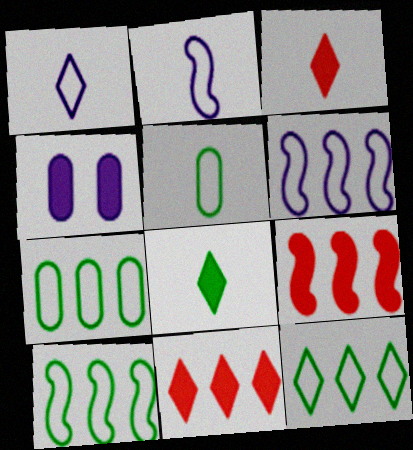[[4, 8, 9], 
[7, 10, 12]]